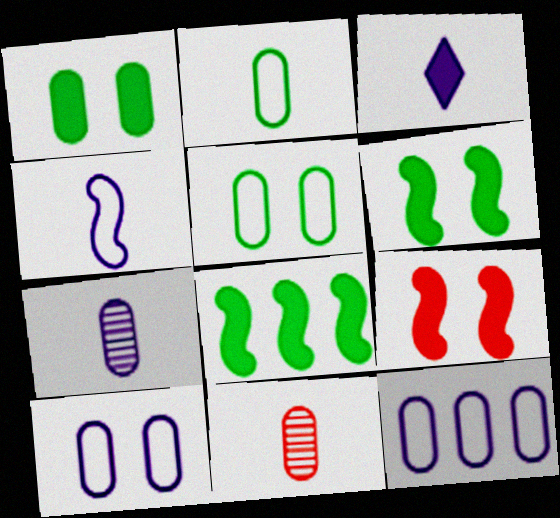[[1, 11, 12], 
[3, 4, 7]]